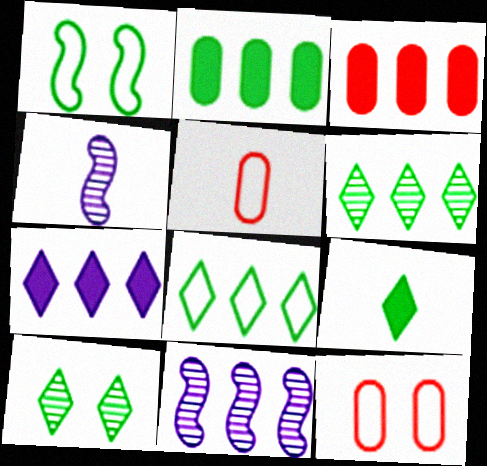[[3, 8, 11], 
[4, 5, 9], 
[8, 9, 10], 
[9, 11, 12]]